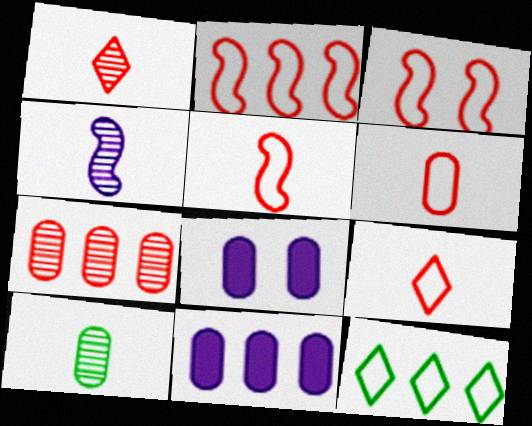[[1, 4, 10], 
[2, 3, 5], 
[5, 6, 9]]